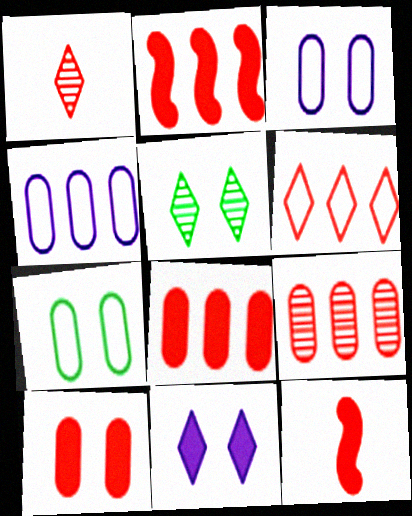[[2, 6, 9], 
[4, 5, 12]]